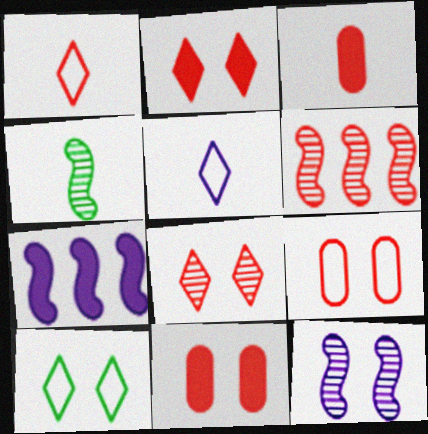[[1, 6, 11], 
[3, 4, 5], 
[4, 6, 12], 
[10, 11, 12]]